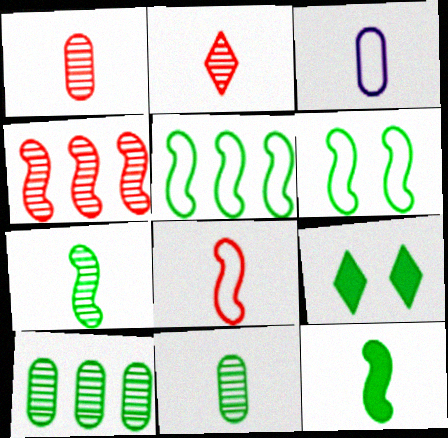[[2, 3, 12], 
[3, 4, 9], 
[5, 9, 11]]